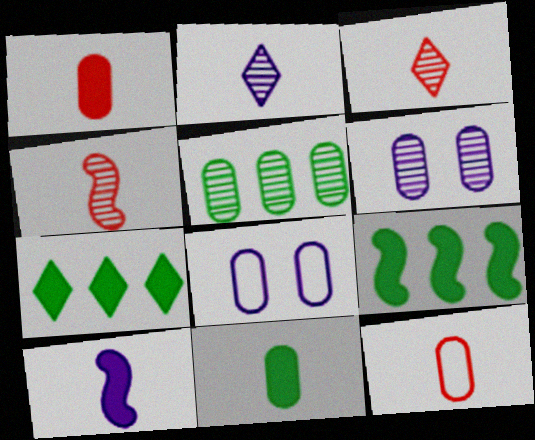[[1, 5, 8], 
[3, 8, 9], 
[4, 7, 8]]